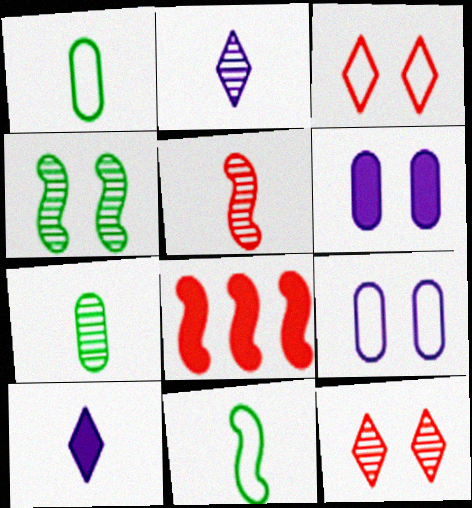[[1, 5, 10], 
[2, 5, 7], 
[3, 4, 6]]